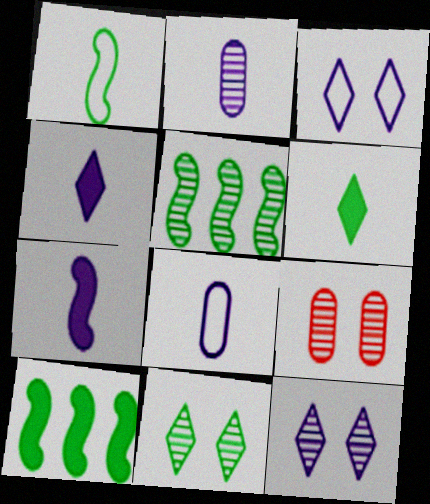[]